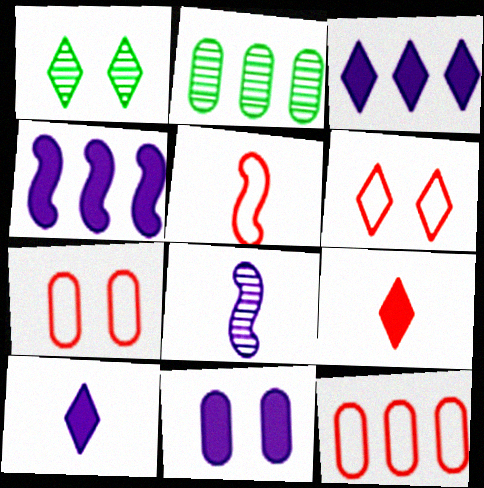[[4, 10, 11], 
[5, 6, 12]]